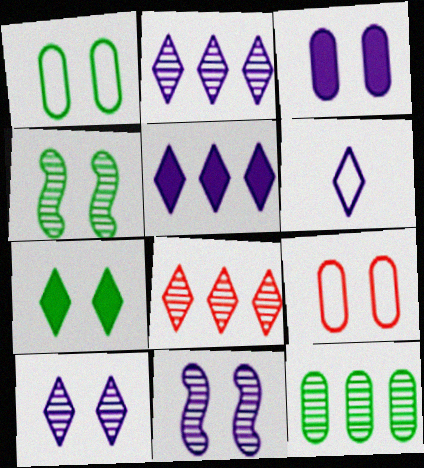[[1, 4, 7], 
[5, 6, 10], 
[6, 7, 8], 
[7, 9, 11]]